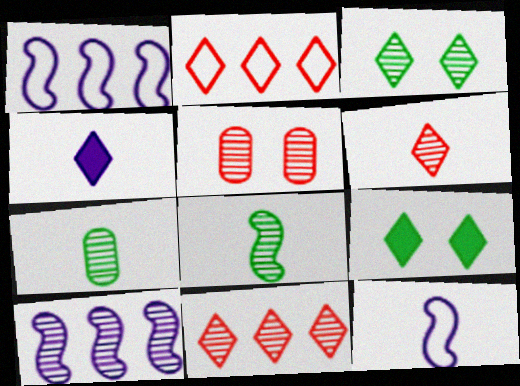[[2, 3, 4]]